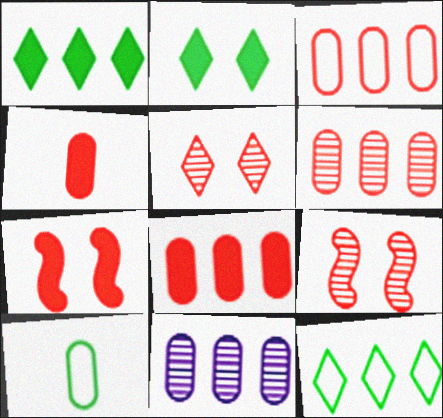[[3, 6, 8]]